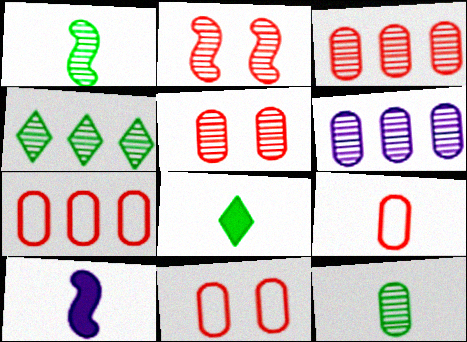[[4, 10, 11], 
[5, 6, 12], 
[7, 9, 11]]